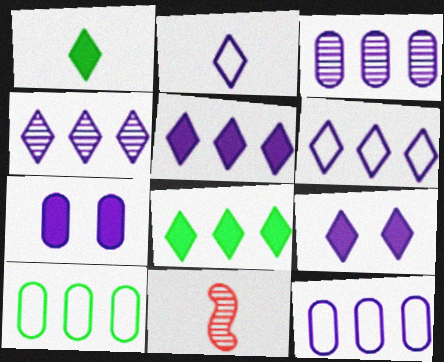[[2, 4, 9], 
[4, 5, 6], 
[9, 10, 11]]